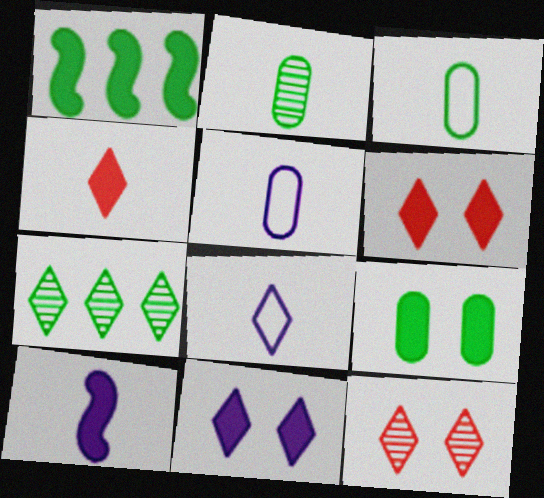[[1, 5, 12], 
[6, 7, 8]]